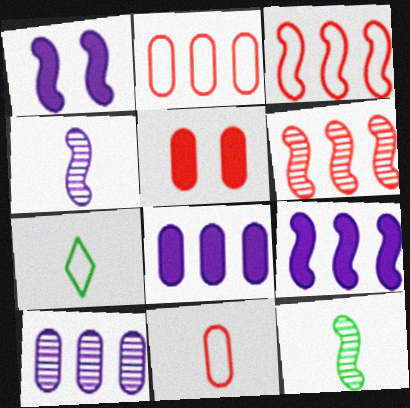[[1, 3, 12]]